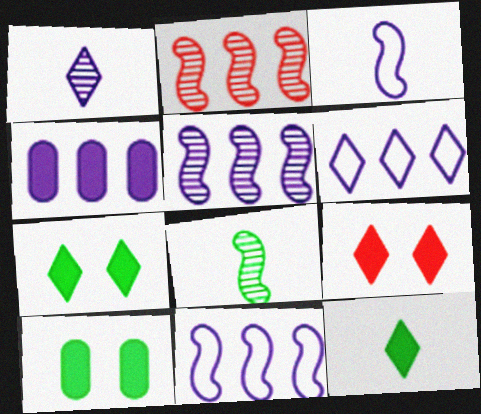[[4, 5, 6]]